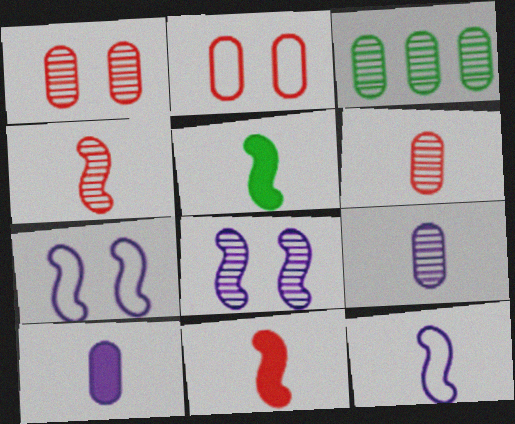[[1, 3, 9], 
[2, 3, 10], 
[4, 5, 12]]